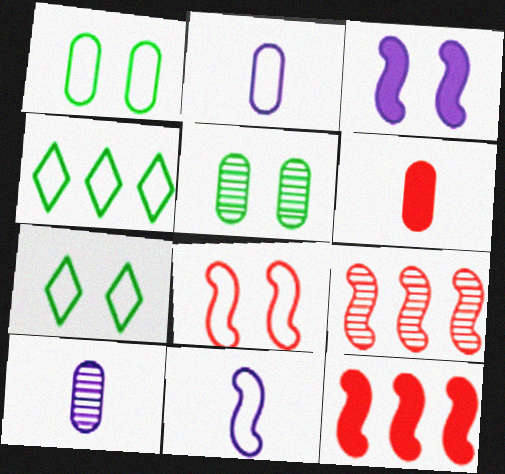[[2, 4, 8], 
[7, 10, 12]]